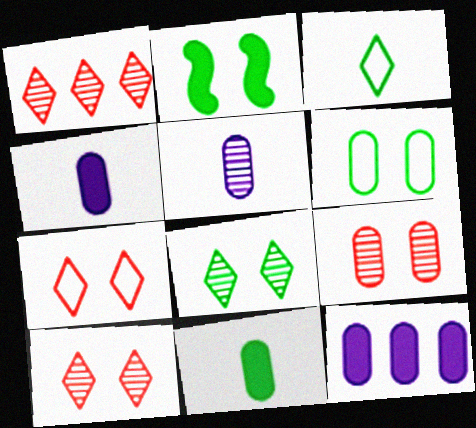[[2, 6, 8]]